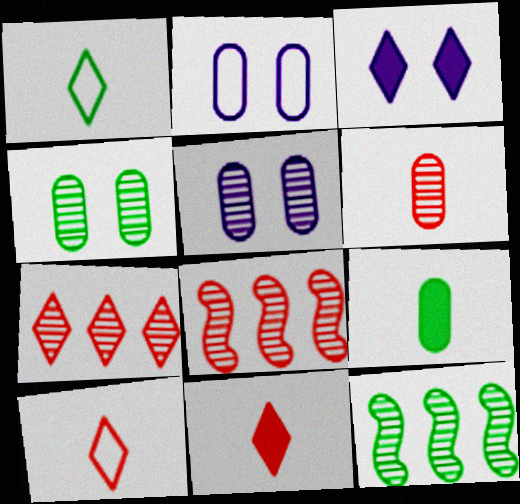[[1, 3, 7], 
[2, 11, 12]]